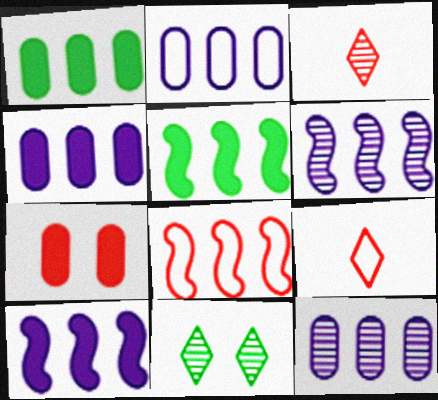[[2, 4, 12], 
[3, 7, 8], 
[5, 6, 8]]